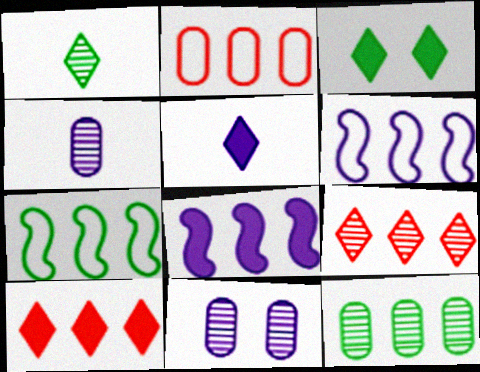[[3, 5, 10], 
[5, 6, 11], 
[6, 10, 12]]